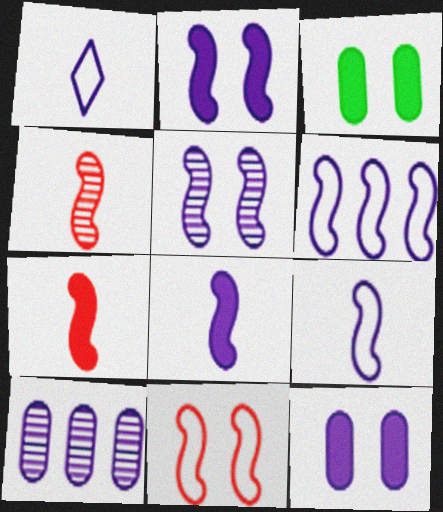[[1, 2, 10], 
[5, 6, 8]]